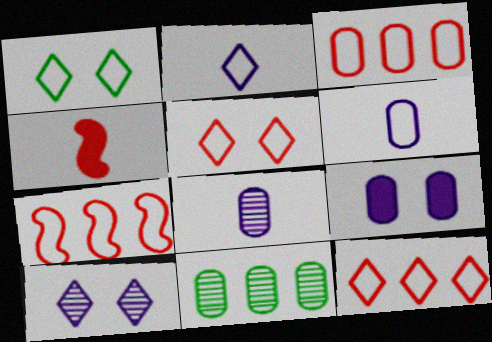[[1, 2, 12], 
[1, 6, 7], 
[3, 7, 12]]